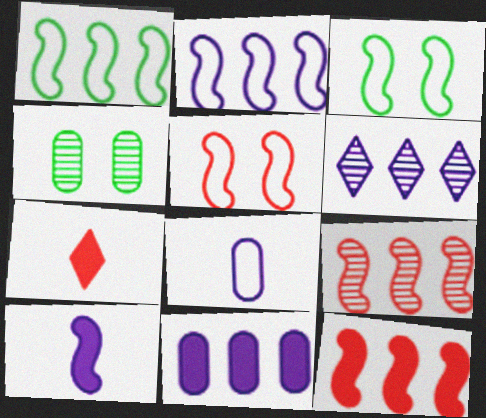[[2, 4, 7], 
[2, 6, 11], 
[3, 9, 10]]